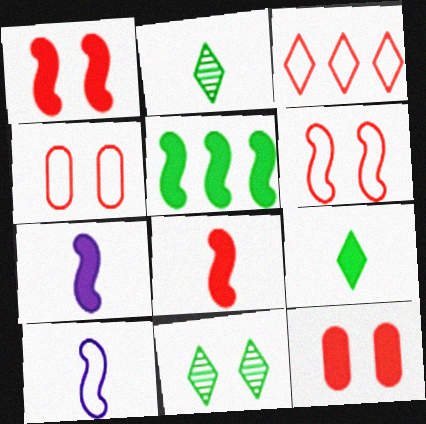[[1, 5, 7]]